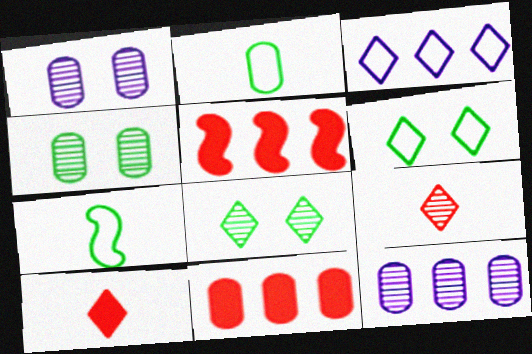[[1, 2, 11], 
[3, 8, 10]]